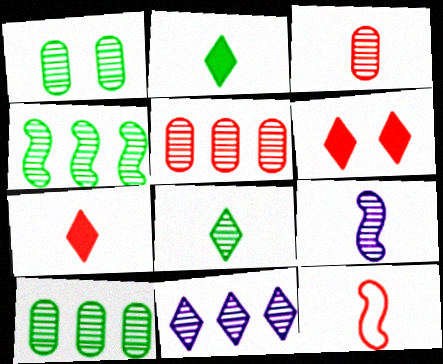[[1, 4, 8], 
[3, 7, 12], 
[3, 8, 9], 
[4, 5, 11], 
[5, 6, 12]]